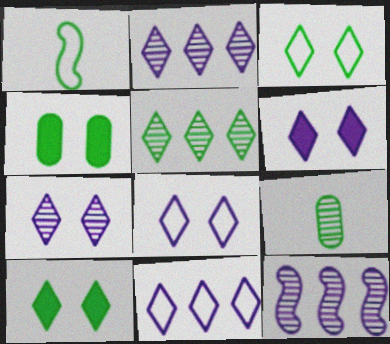[[1, 4, 5], 
[6, 7, 8]]